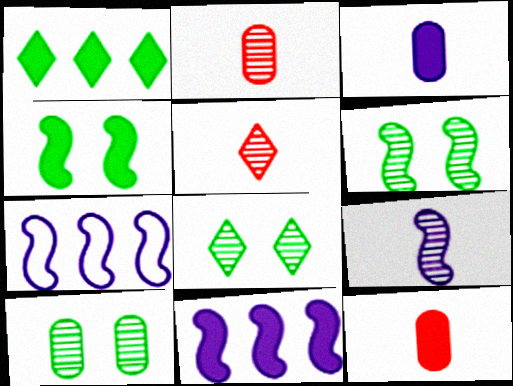[[6, 8, 10], 
[7, 8, 12]]